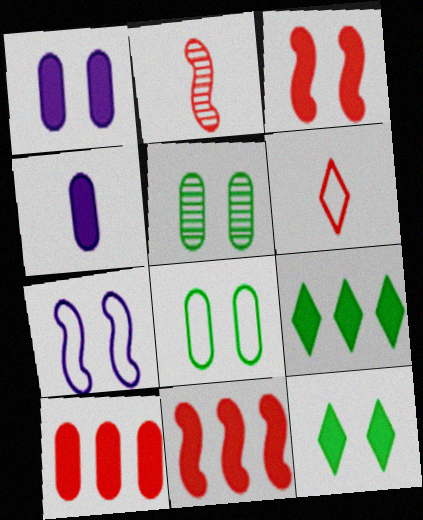[[1, 3, 12], 
[3, 4, 9], 
[4, 11, 12]]